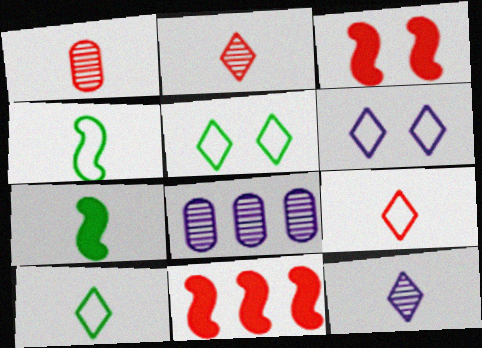[[3, 8, 10]]